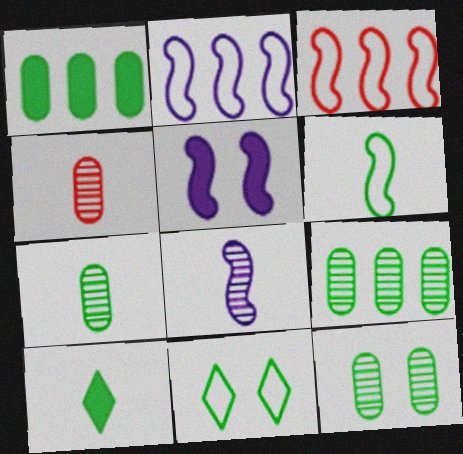[[2, 5, 8], 
[6, 7, 10], 
[7, 9, 12]]